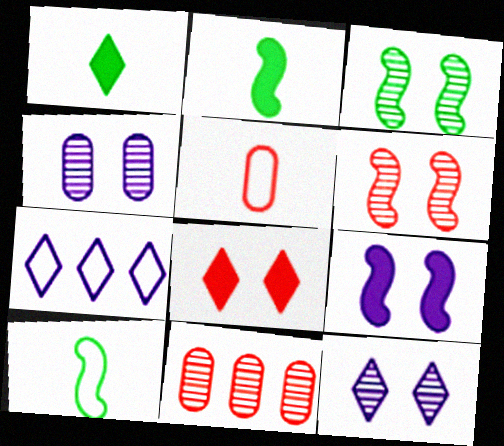[]